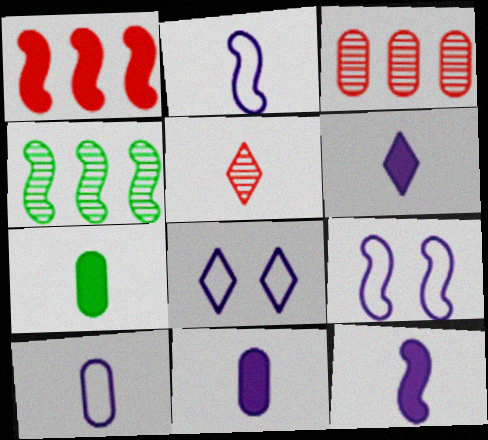[[2, 5, 7], 
[6, 11, 12]]